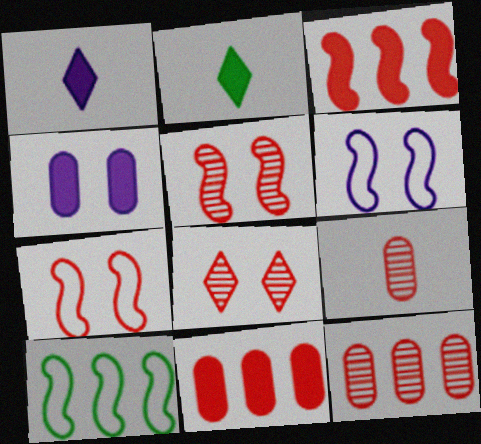[[2, 3, 4], 
[2, 6, 12]]